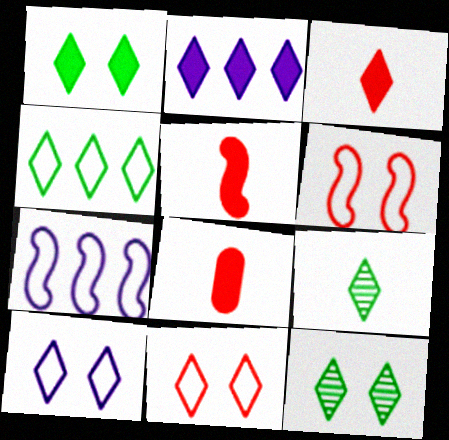[[1, 2, 3], 
[1, 4, 9], 
[2, 9, 11], 
[3, 5, 8], 
[7, 8, 12]]